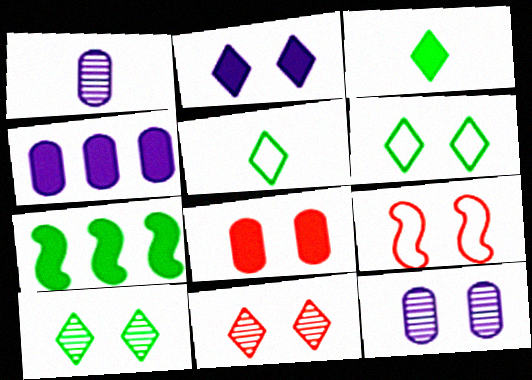[[2, 6, 11], 
[8, 9, 11]]